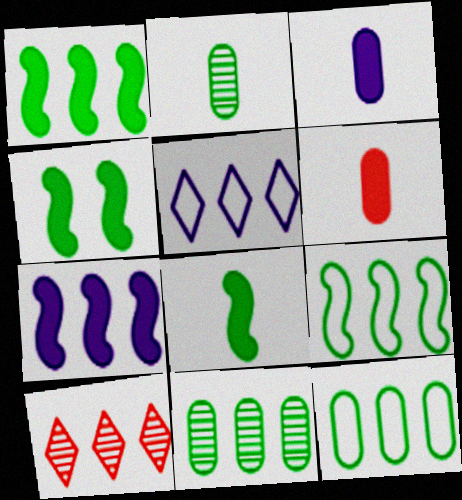[[1, 4, 8], 
[7, 10, 12]]